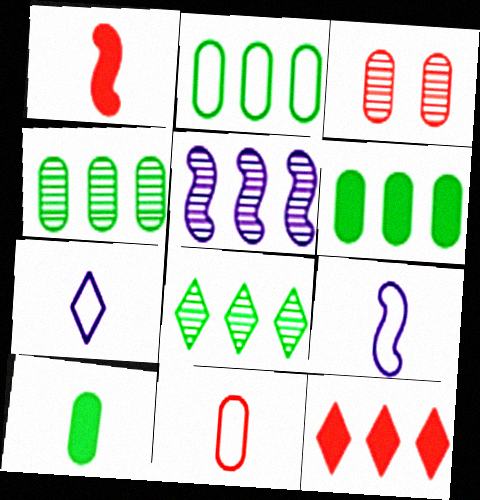[[2, 4, 6], 
[2, 5, 12]]